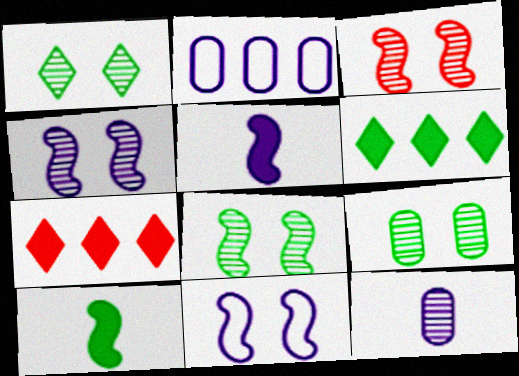[[1, 8, 9], 
[3, 4, 8]]